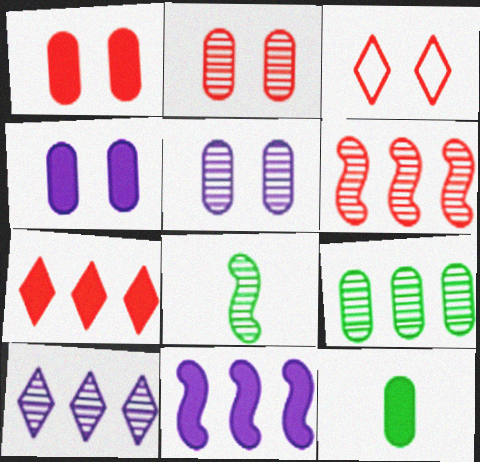[[2, 8, 10], 
[6, 9, 10]]